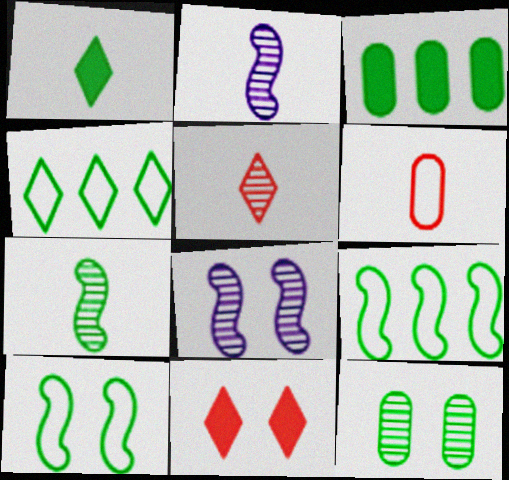[[1, 2, 6], 
[1, 9, 12]]